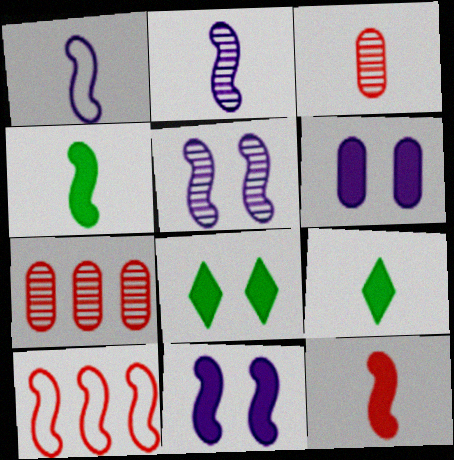[[1, 3, 9], 
[1, 7, 8], 
[4, 5, 10]]